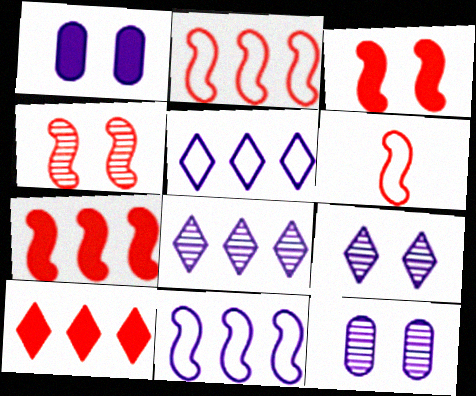[[4, 6, 7]]